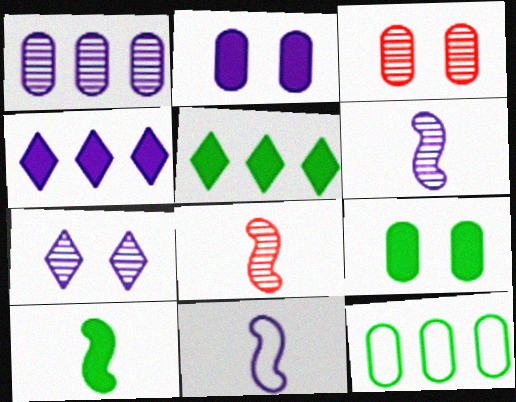[[1, 6, 7], 
[3, 5, 11], 
[5, 9, 10], 
[8, 10, 11]]